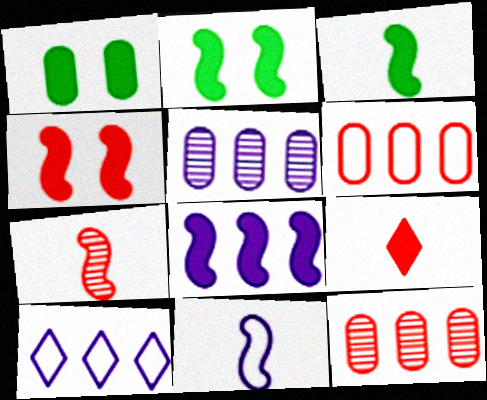[[1, 7, 10], 
[1, 8, 9], 
[3, 4, 8], 
[3, 7, 11], 
[5, 8, 10]]